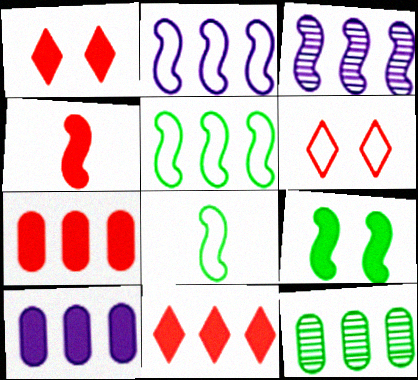[[1, 4, 7], 
[2, 11, 12]]